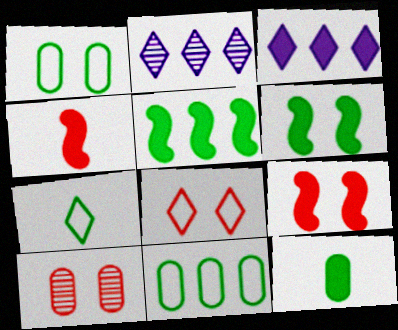[[1, 2, 4], 
[3, 9, 12], 
[8, 9, 10]]